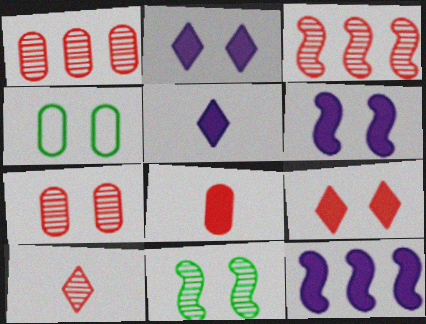[[3, 4, 5], 
[3, 7, 10], 
[4, 10, 12]]